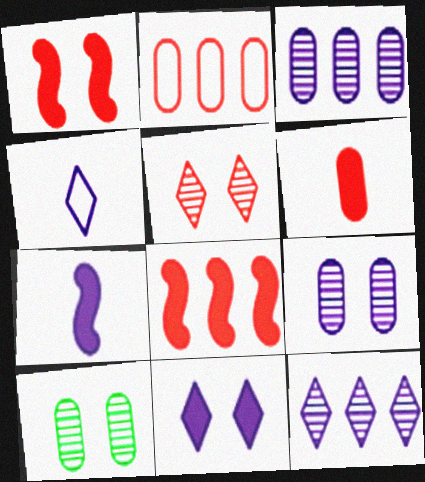[[4, 8, 10], 
[4, 11, 12]]